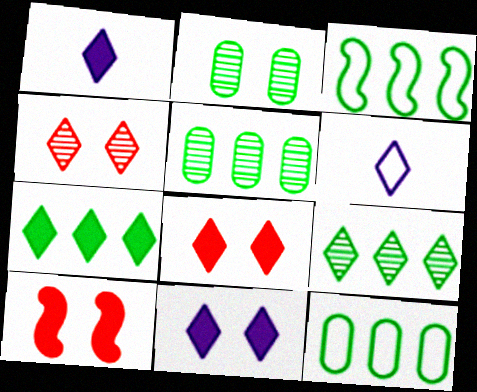[[1, 7, 8], 
[3, 5, 7], 
[4, 6, 7], 
[5, 6, 10], 
[6, 8, 9]]